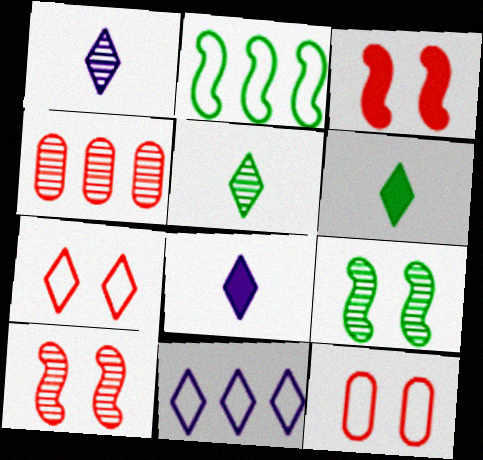[[1, 4, 9]]